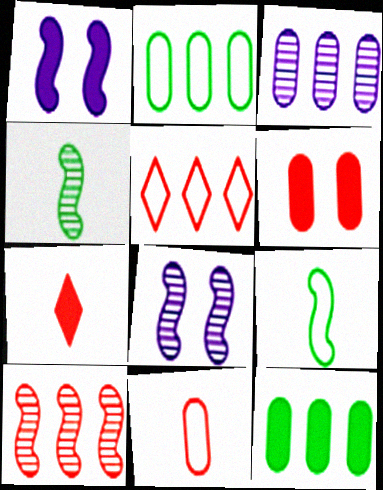[[1, 7, 12], 
[1, 9, 10], 
[2, 7, 8], 
[4, 8, 10]]